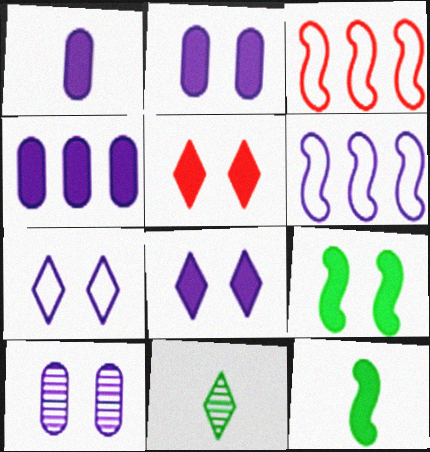[[1, 2, 4], 
[2, 3, 11], 
[2, 5, 9], 
[4, 5, 12]]